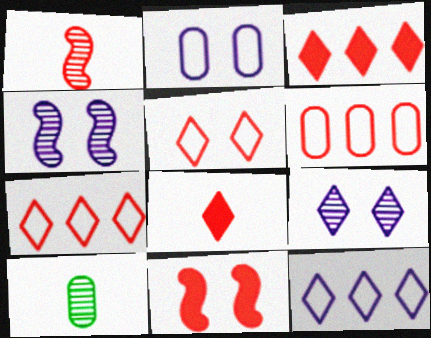[[10, 11, 12]]